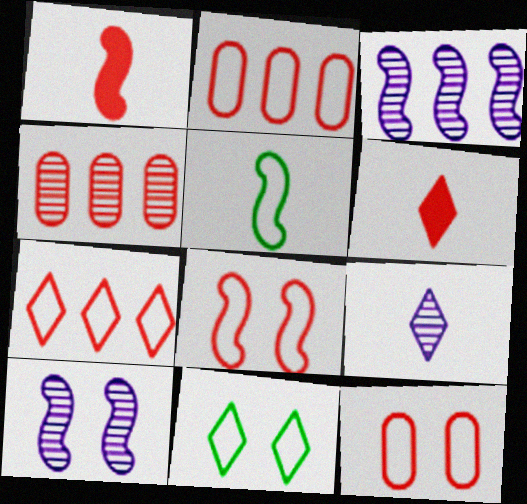[[4, 6, 8]]